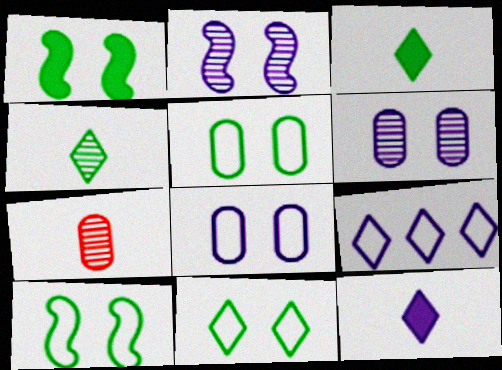[[1, 7, 9], 
[5, 10, 11]]